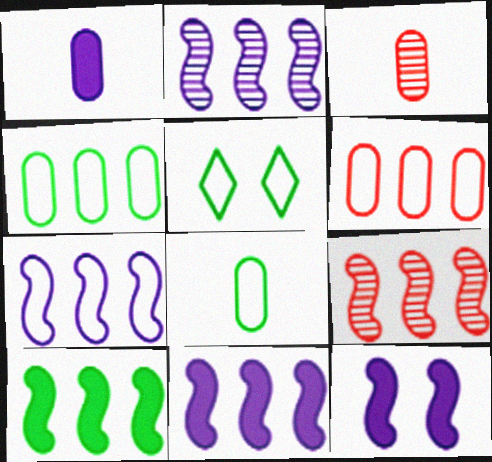[[1, 3, 8], 
[1, 5, 9], 
[2, 7, 11], 
[3, 5, 11], 
[7, 9, 10]]